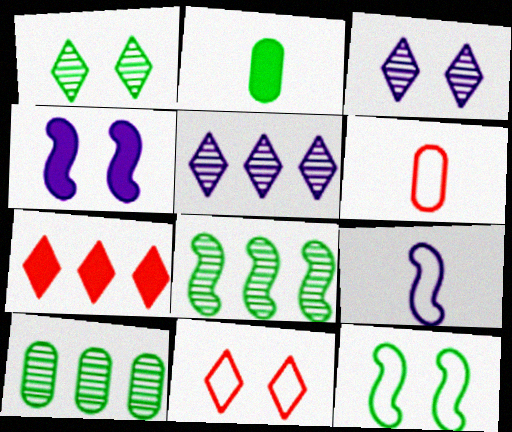[[2, 4, 7]]